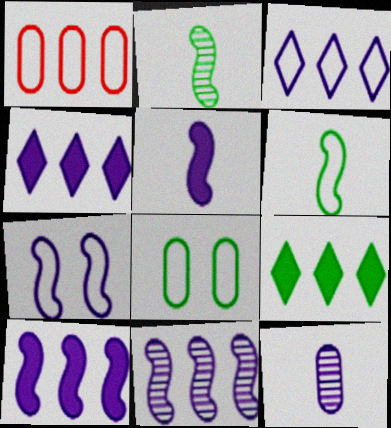[[1, 9, 11], 
[2, 8, 9], 
[4, 7, 12], 
[5, 7, 11]]